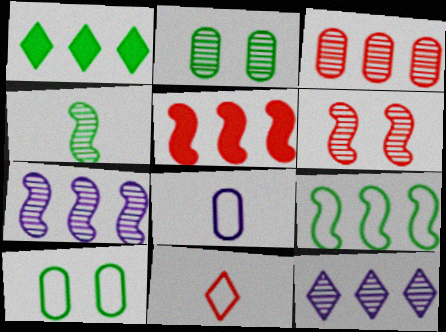[[1, 4, 10], 
[1, 6, 8], 
[4, 6, 7], 
[5, 7, 9]]